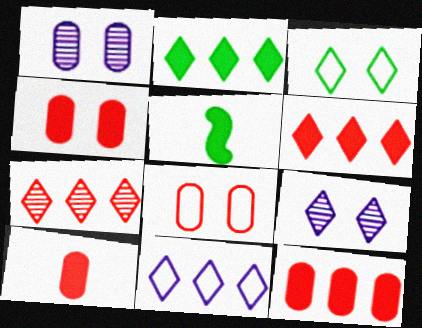[[2, 7, 11], 
[4, 10, 12]]